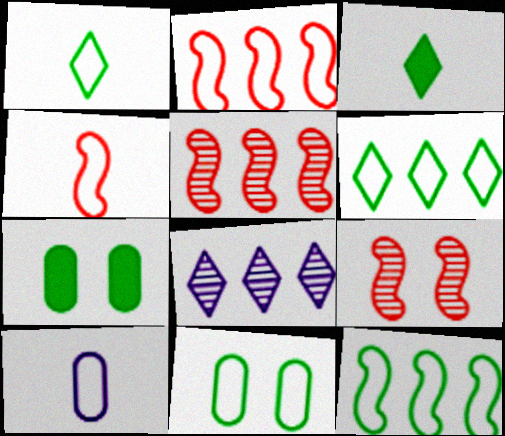[[1, 4, 10], 
[1, 11, 12], 
[4, 7, 8]]